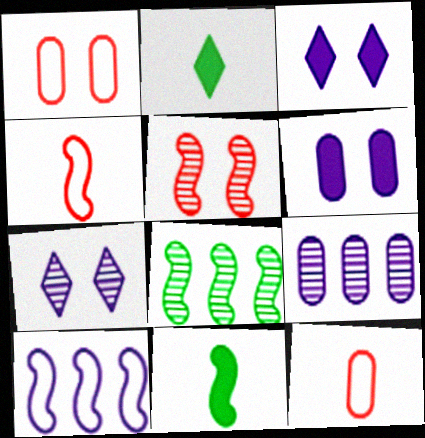[[3, 8, 12], 
[5, 10, 11]]